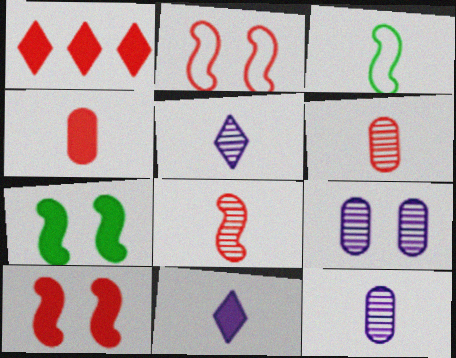[[1, 2, 6], 
[1, 3, 9], 
[1, 4, 10], 
[3, 4, 5], 
[3, 6, 11]]